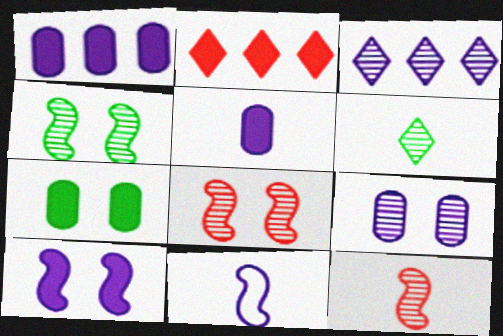[]